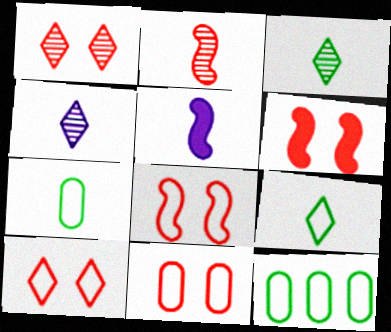[[1, 5, 12], 
[1, 6, 11], 
[4, 6, 12], 
[8, 10, 11]]